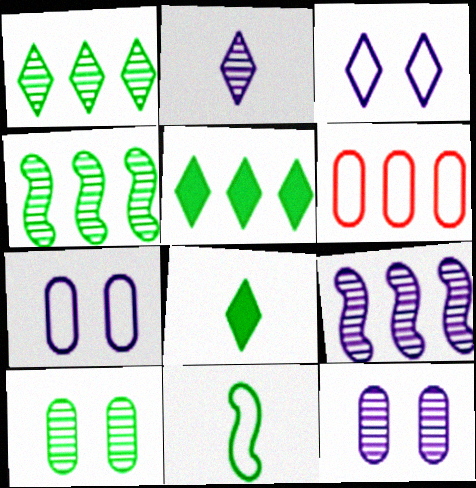[[2, 9, 12], 
[3, 6, 11], 
[5, 6, 9], 
[5, 10, 11]]